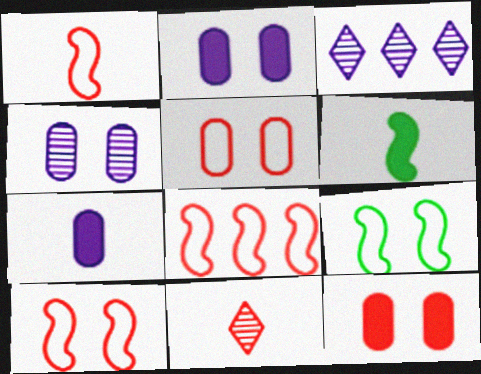[[1, 8, 10], 
[3, 5, 6], 
[8, 11, 12]]